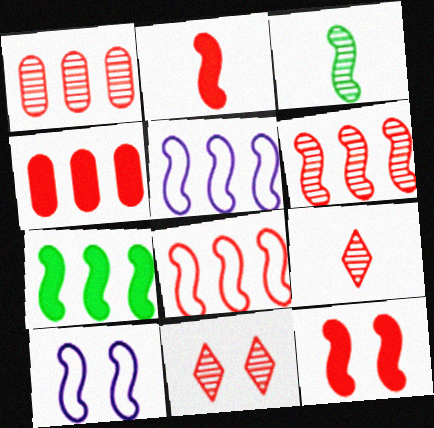[[3, 5, 12], 
[5, 6, 7]]